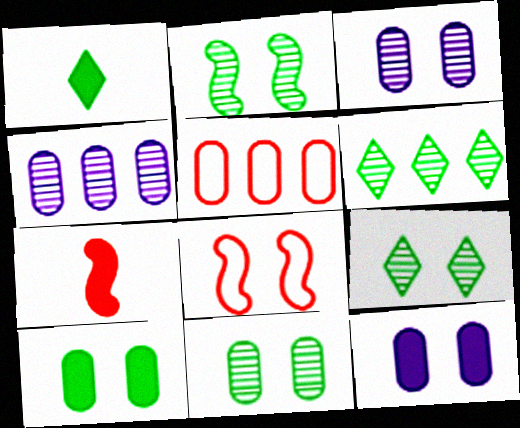[[1, 4, 8], 
[2, 9, 11], 
[8, 9, 12]]